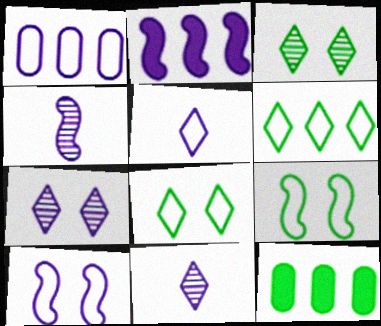[[1, 5, 10], 
[2, 4, 10]]